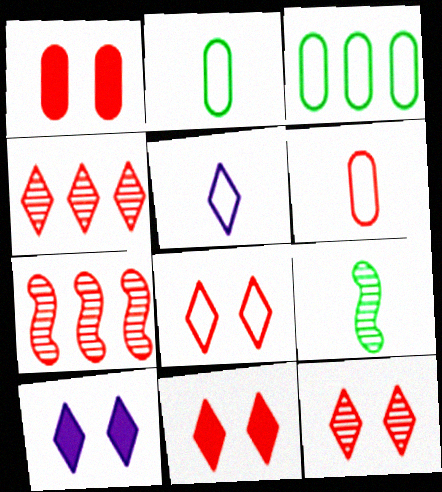[[2, 7, 10], 
[6, 7, 11], 
[8, 11, 12]]